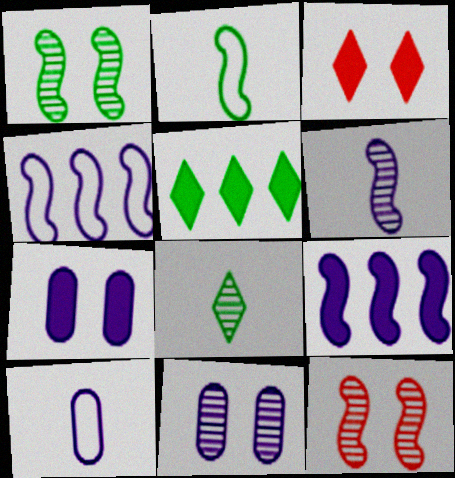[[2, 9, 12], 
[5, 10, 12]]